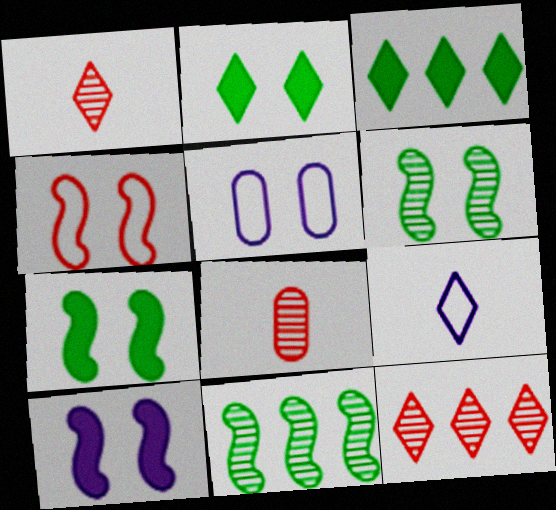[[2, 9, 12], 
[4, 6, 10]]